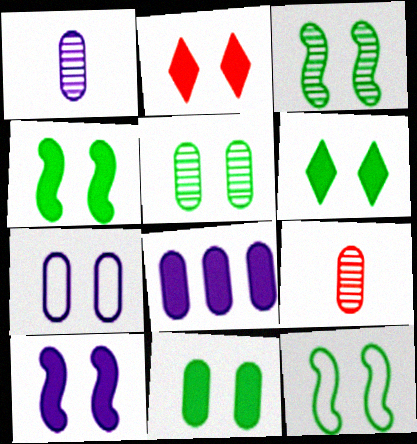[[1, 7, 8], 
[2, 3, 7], 
[2, 10, 11], 
[3, 4, 12], 
[4, 6, 11], 
[5, 6, 12]]